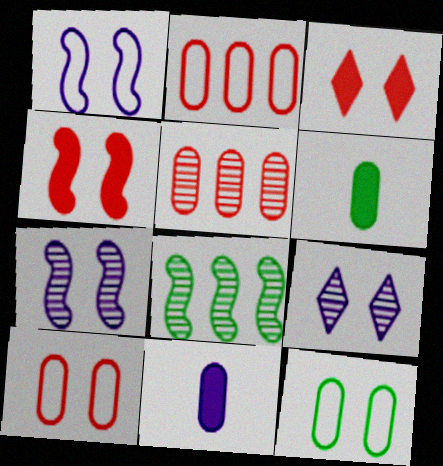[[3, 7, 12], 
[4, 9, 12], 
[5, 11, 12]]